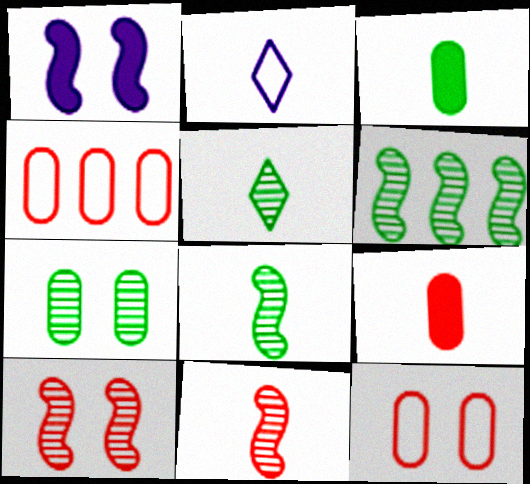[[1, 4, 5], 
[2, 3, 11], 
[2, 8, 9], 
[5, 6, 7]]